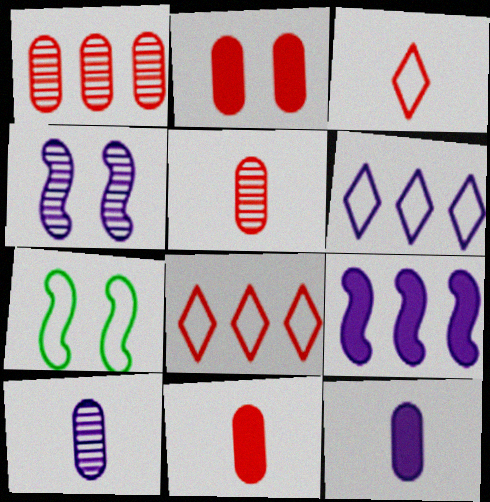[[4, 6, 12]]